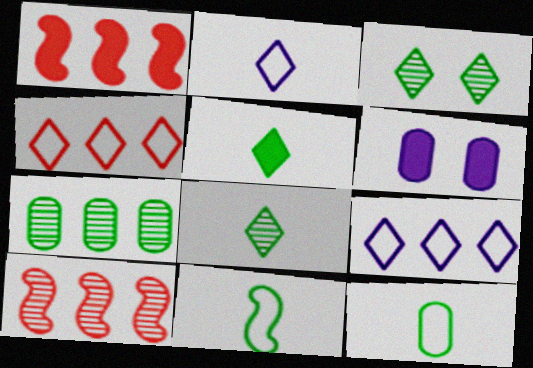[[1, 5, 6], 
[1, 7, 9]]